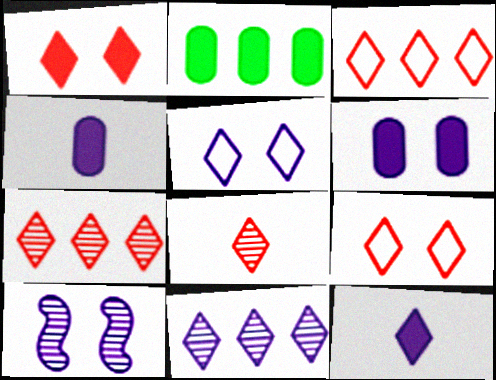[[1, 3, 8], 
[5, 6, 10], 
[5, 11, 12]]